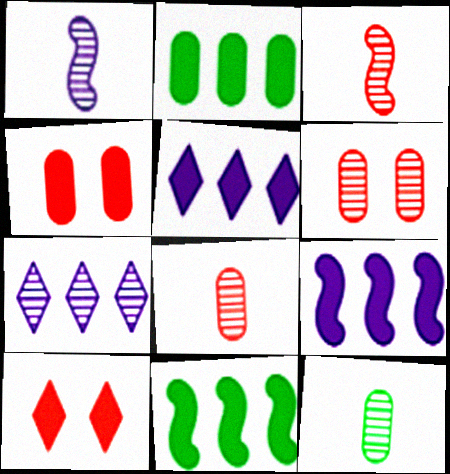[]